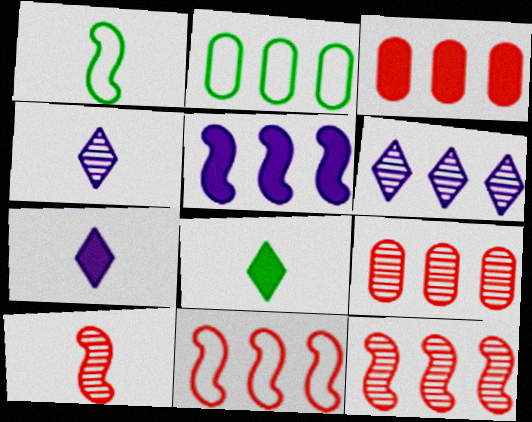[]